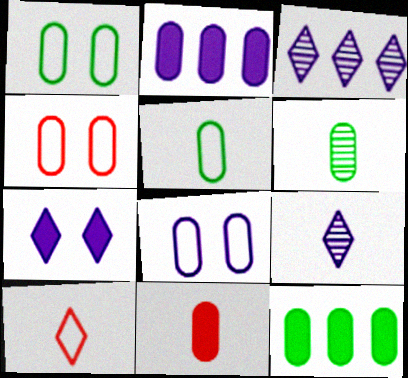[[1, 4, 8], 
[1, 6, 12], 
[2, 4, 6]]